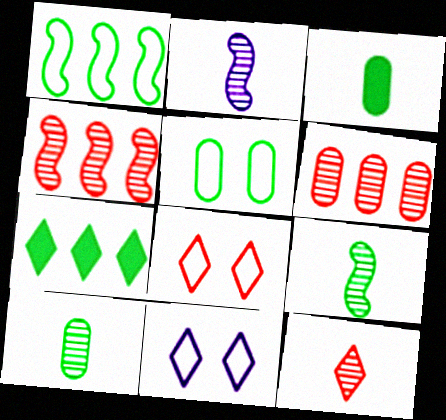[[2, 10, 12], 
[3, 4, 11], 
[5, 7, 9], 
[7, 11, 12]]